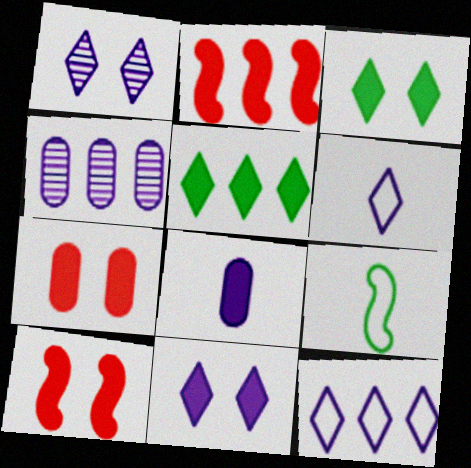[[2, 3, 8], 
[5, 8, 10]]